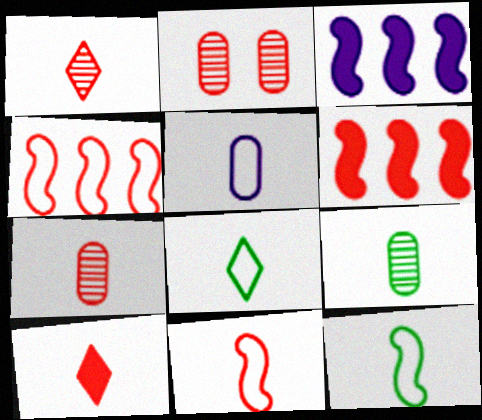[[2, 3, 8], 
[2, 4, 10], 
[5, 8, 11], 
[7, 10, 11]]